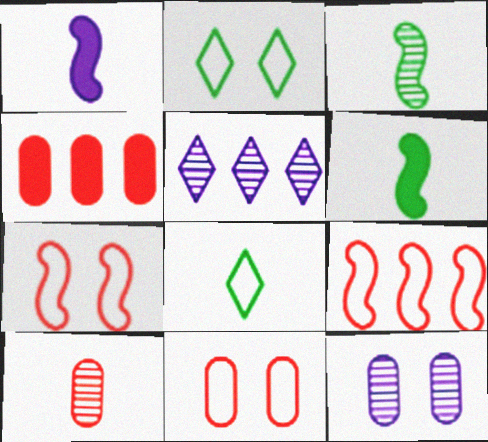[[1, 8, 10], 
[4, 10, 11], 
[5, 6, 11]]